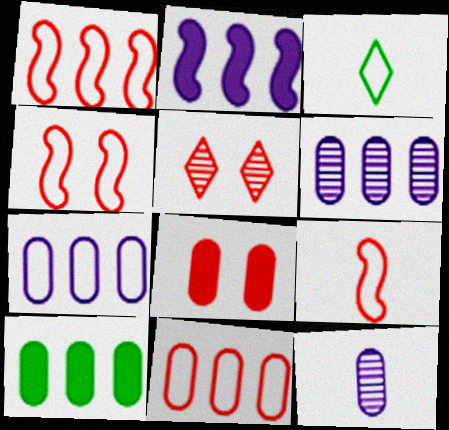[[1, 4, 9], 
[3, 4, 7], 
[4, 5, 8], 
[6, 10, 11]]